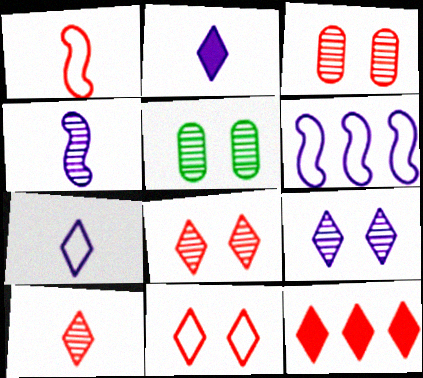[[1, 3, 12], 
[10, 11, 12]]